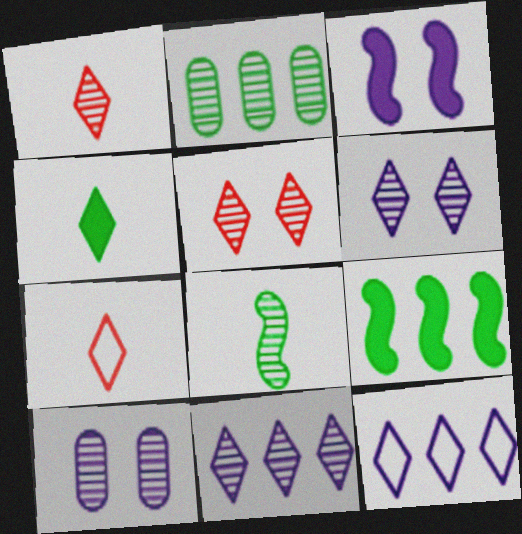[[2, 3, 7], 
[4, 5, 12], 
[7, 9, 10]]